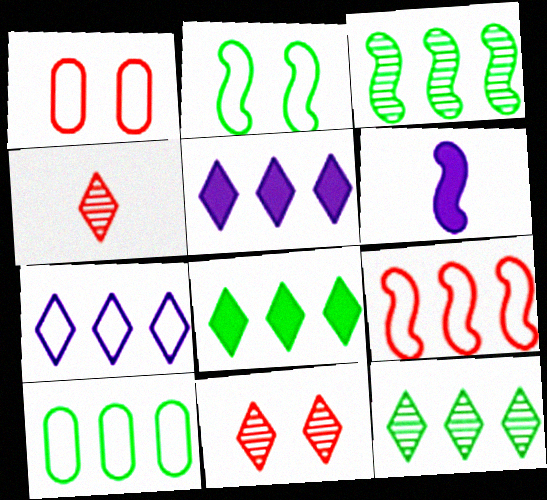[[1, 6, 12], 
[3, 8, 10], 
[6, 10, 11], 
[7, 9, 10]]